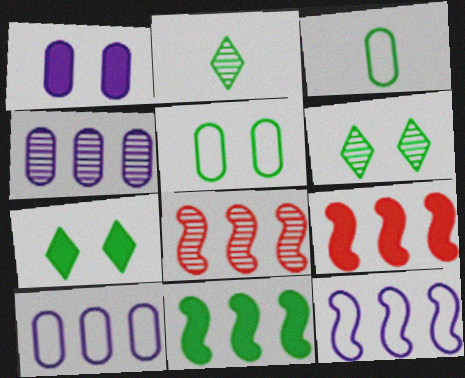[[2, 5, 11], 
[3, 6, 11], 
[8, 11, 12]]